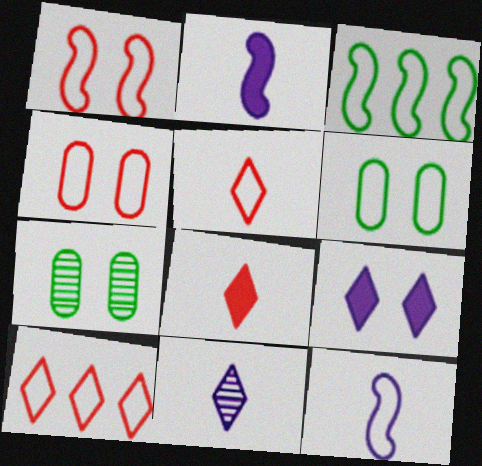[[1, 3, 12], 
[1, 7, 9], 
[2, 7, 10], 
[6, 10, 12]]